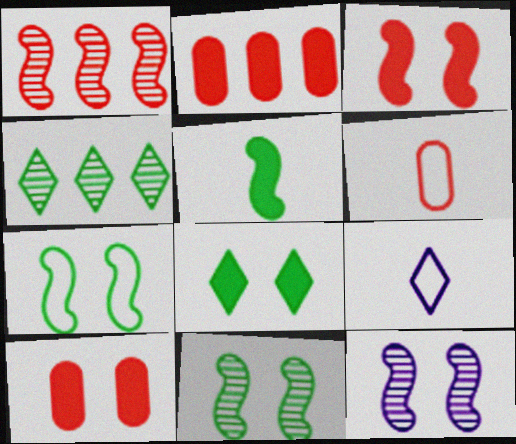[[2, 9, 11], 
[3, 7, 12]]